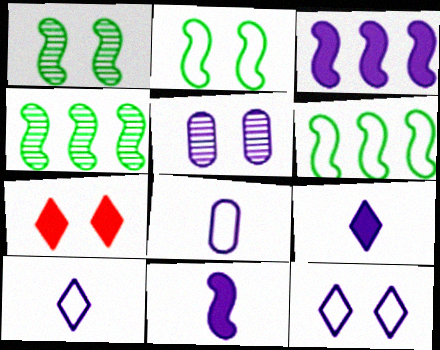[[2, 5, 7], 
[3, 5, 10], 
[4, 7, 8]]